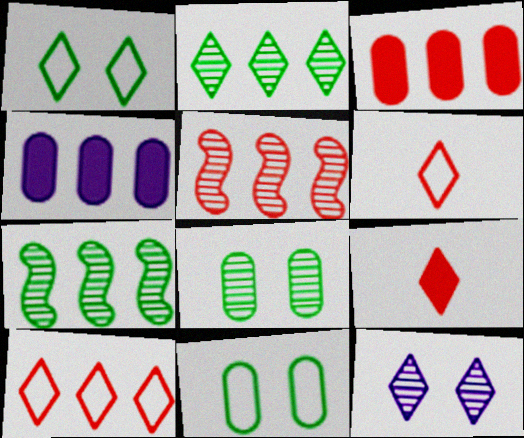[[3, 5, 10], 
[4, 7, 10]]